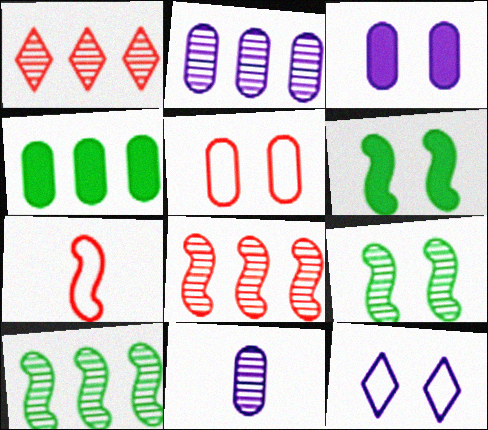[[1, 2, 10], 
[1, 9, 11], 
[4, 5, 11]]